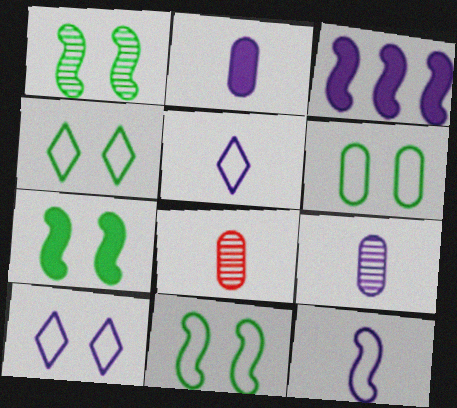[[1, 7, 11], 
[3, 4, 8], 
[3, 9, 10], 
[4, 6, 11]]